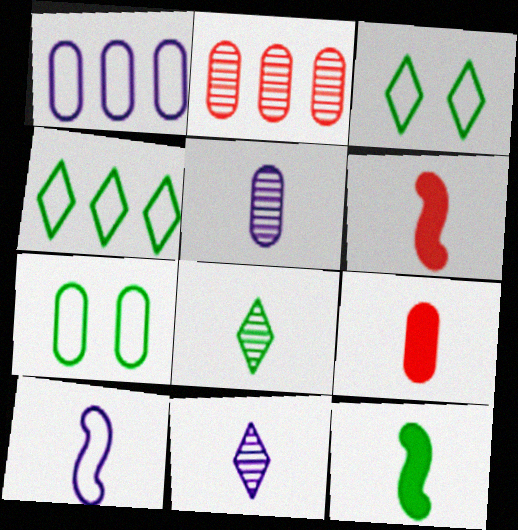[[8, 9, 10]]